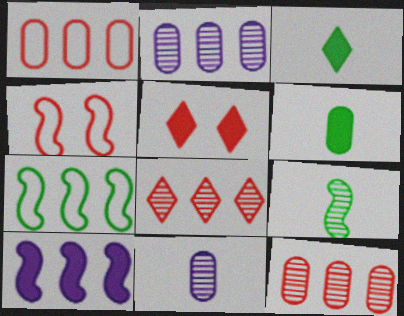[[2, 3, 4], 
[4, 9, 10], 
[5, 6, 10], 
[5, 7, 11]]